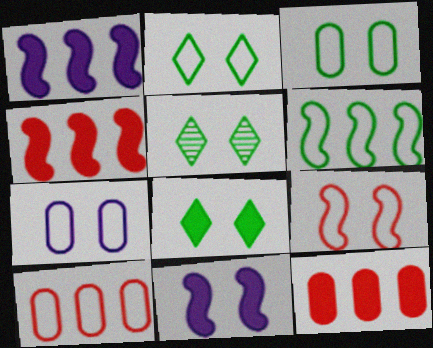[[2, 5, 8], 
[2, 7, 9]]